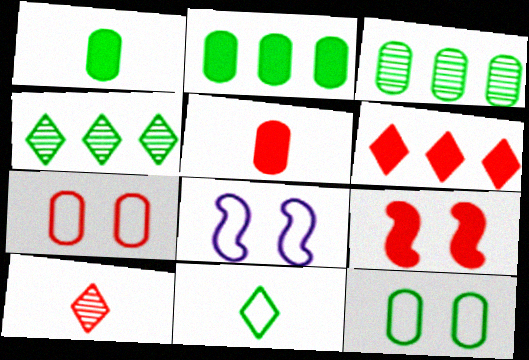[[1, 3, 12], 
[2, 8, 10], 
[4, 5, 8], 
[5, 6, 9]]